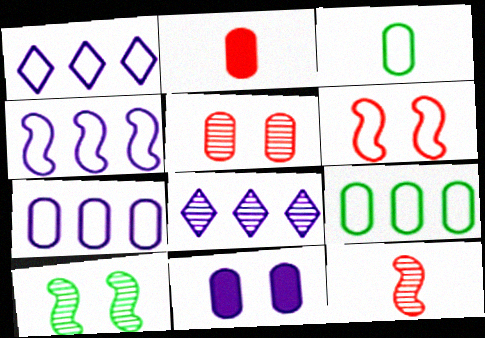[[1, 2, 10], 
[1, 3, 6], 
[1, 4, 7]]